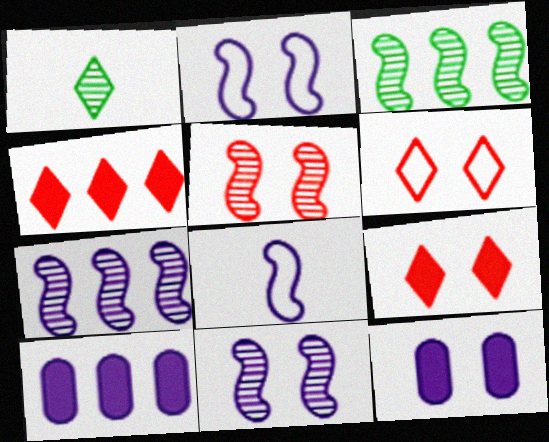[]